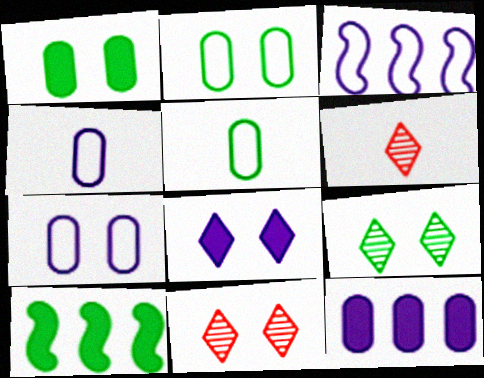[[1, 3, 6], 
[4, 10, 11], 
[5, 9, 10], 
[6, 7, 10]]